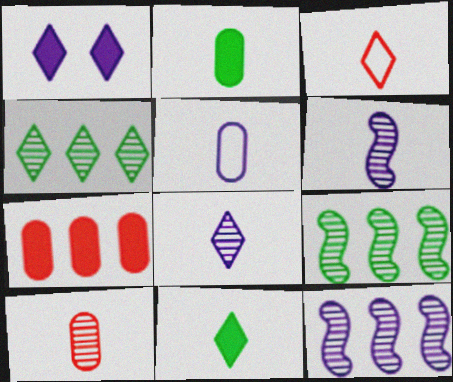[[1, 3, 4], 
[1, 5, 12], 
[2, 3, 6], 
[2, 5, 10], 
[3, 8, 11]]